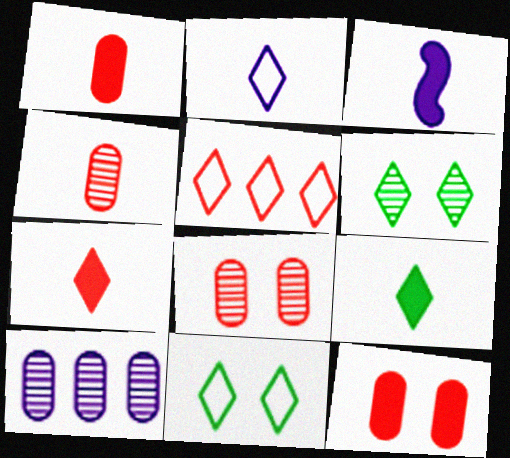[[1, 3, 9], 
[2, 5, 11]]